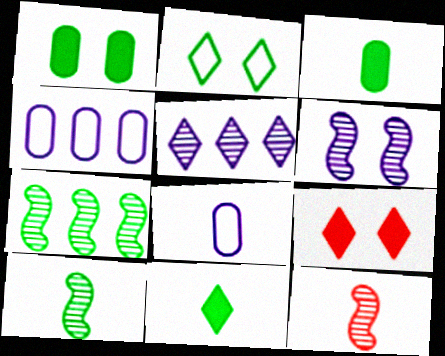[[2, 3, 7], 
[4, 9, 10], 
[6, 7, 12], 
[7, 8, 9], 
[8, 11, 12]]